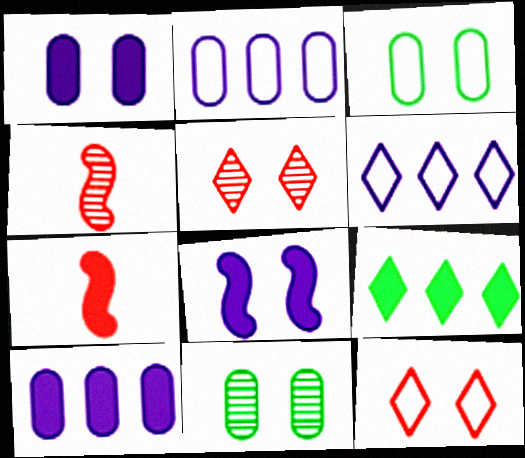[[1, 7, 9], 
[3, 5, 8], 
[6, 7, 11], 
[8, 11, 12]]